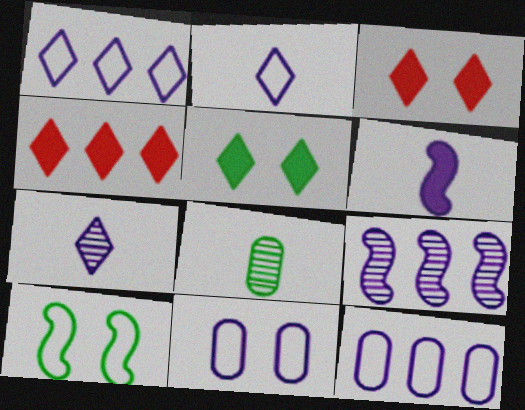[]